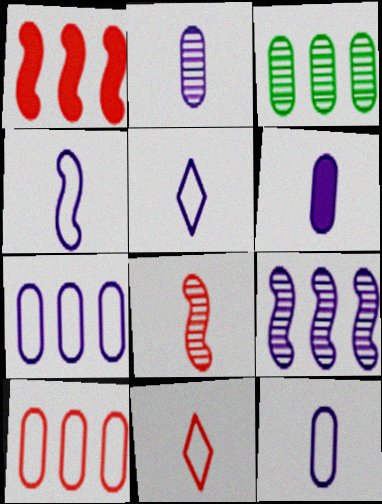[[2, 6, 12], 
[4, 5, 12]]